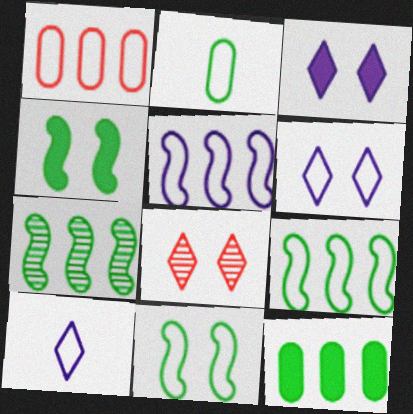[[1, 10, 11]]